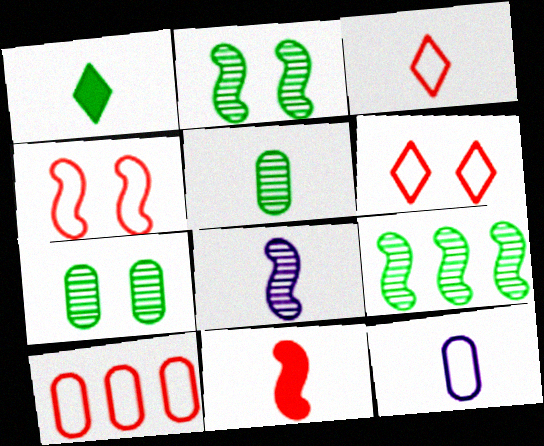[[3, 4, 10]]